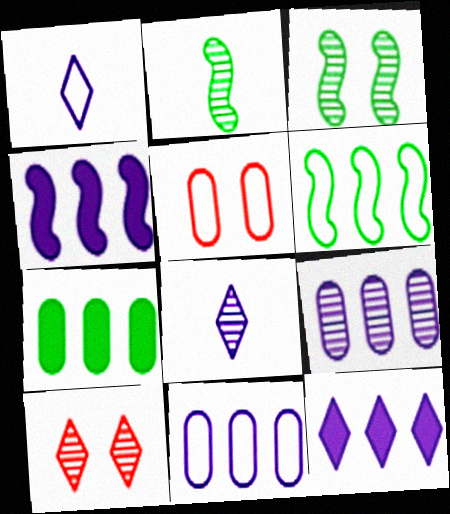[[1, 5, 6], 
[2, 5, 12], 
[2, 9, 10]]